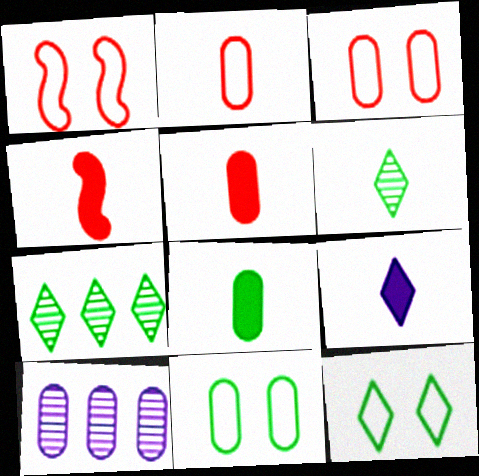[[3, 8, 10], 
[4, 8, 9], 
[4, 10, 12], 
[5, 10, 11]]